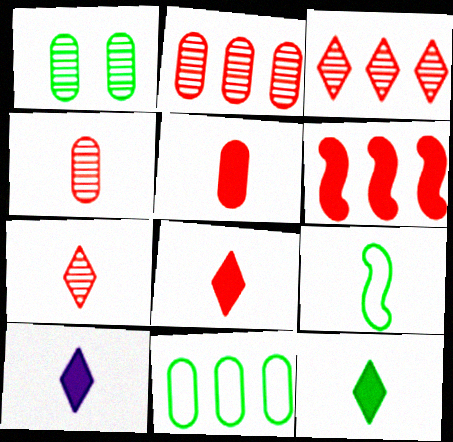[[4, 9, 10], 
[8, 10, 12]]